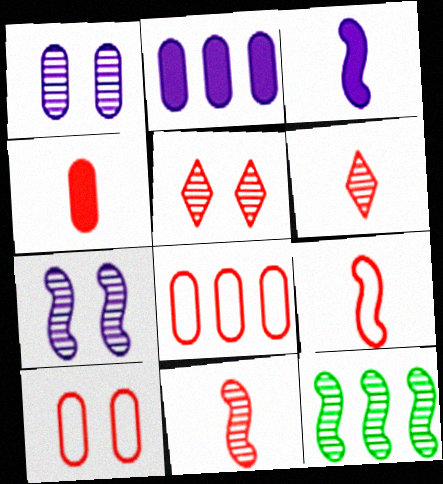[[1, 6, 12], 
[4, 6, 9], 
[7, 11, 12]]